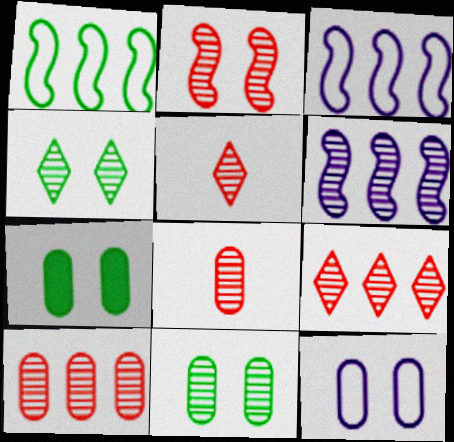[[2, 5, 10], 
[2, 8, 9], 
[3, 5, 7], 
[4, 6, 8], 
[5, 6, 11]]